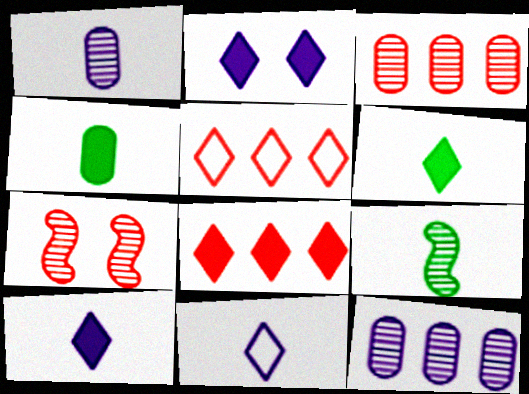[[2, 6, 8]]